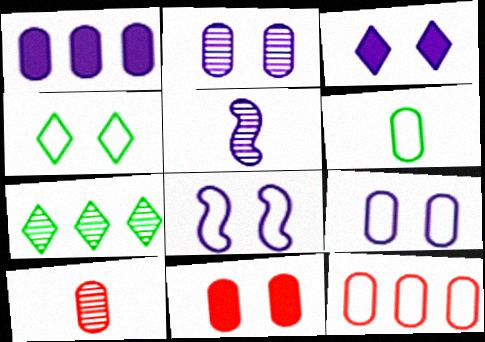[[2, 3, 8], 
[6, 9, 12], 
[10, 11, 12]]